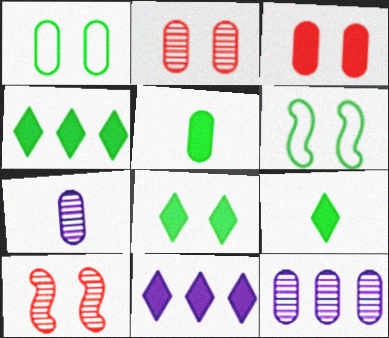[[4, 8, 9]]